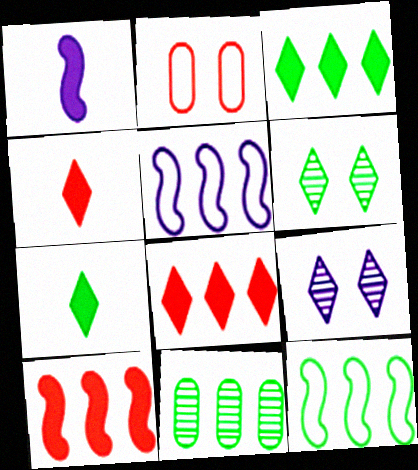[[3, 11, 12], 
[5, 8, 11]]